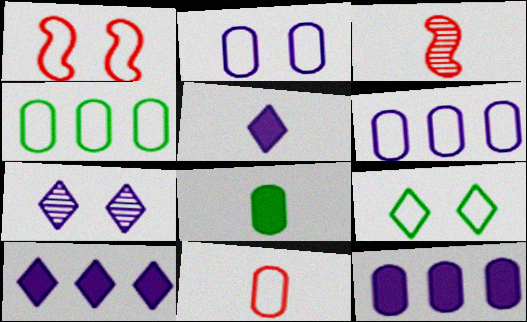[[1, 2, 9], 
[2, 4, 11], 
[3, 9, 12]]